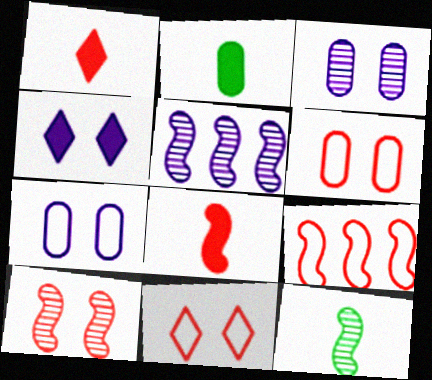[[2, 5, 11], 
[5, 10, 12], 
[8, 9, 10]]